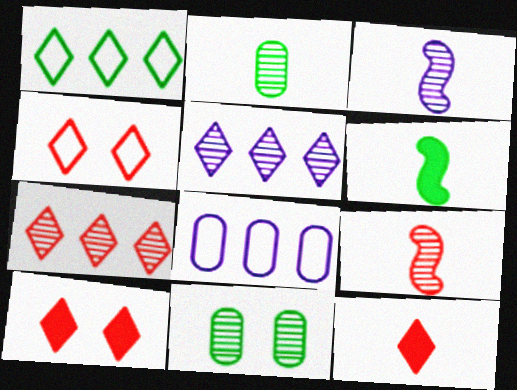[[1, 6, 11], 
[3, 7, 11], 
[4, 7, 12], 
[5, 9, 11]]